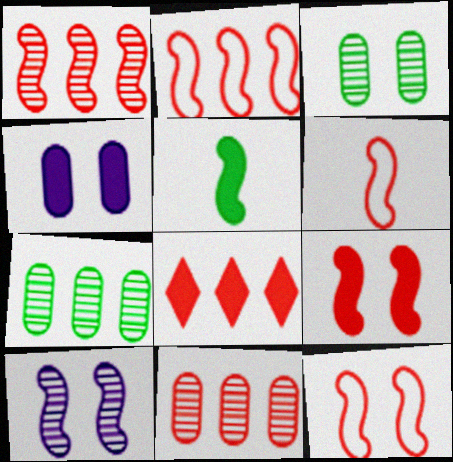[[1, 6, 9], 
[2, 5, 10], 
[2, 6, 12], 
[2, 8, 11], 
[4, 5, 8]]